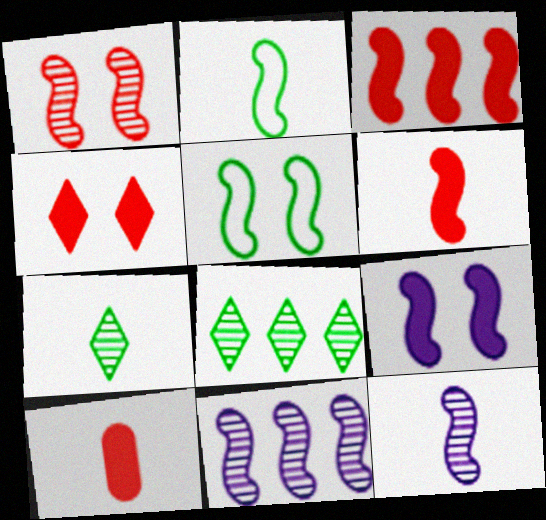[[1, 5, 9], 
[2, 6, 12], 
[3, 4, 10], 
[3, 5, 12], 
[5, 6, 11]]